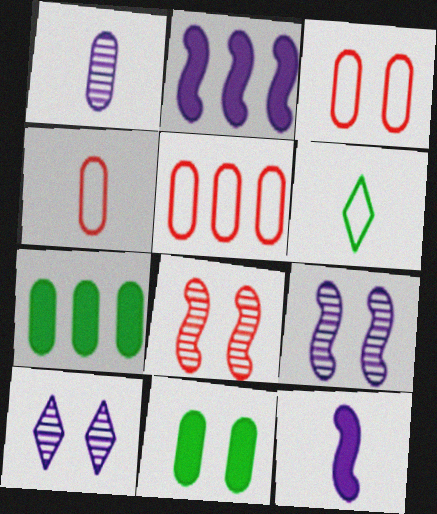[[1, 3, 7], 
[1, 5, 11], 
[3, 4, 5]]